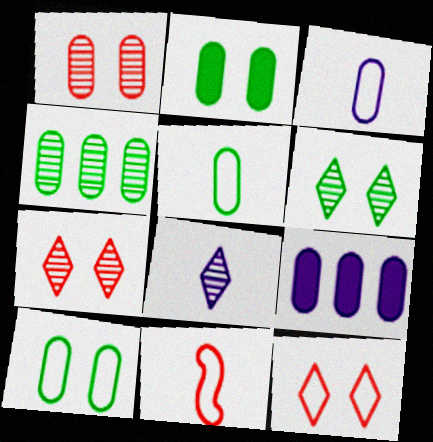[[1, 5, 9], 
[2, 4, 5], 
[6, 9, 11]]